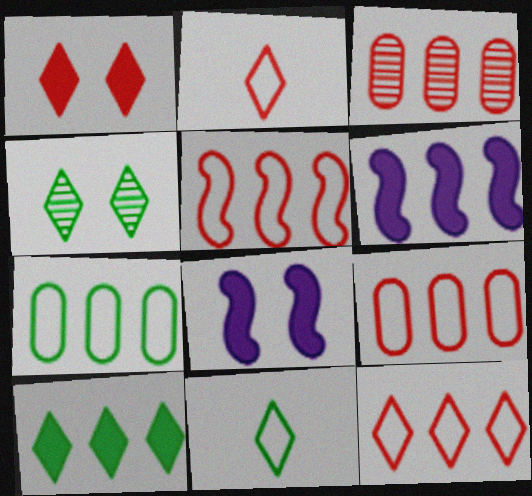[[3, 8, 11], 
[4, 10, 11], 
[5, 9, 12]]